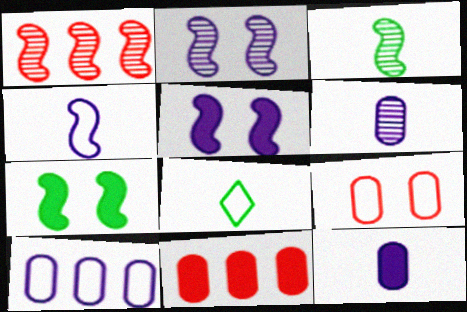[[1, 2, 3], 
[1, 4, 7], 
[2, 8, 11]]